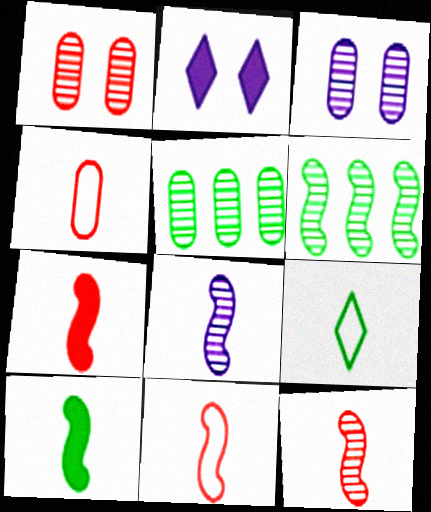[[2, 4, 6], 
[2, 5, 11], 
[7, 11, 12], 
[8, 10, 11]]